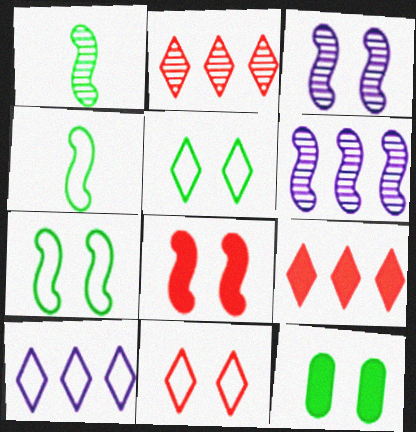[[3, 7, 8], 
[3, 11, 12], 
[4, 6, 8]]